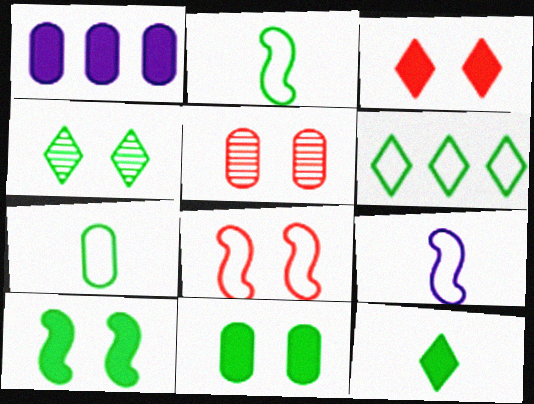[[1, 5, 7], 
[3, 5, 8], 
[4, 6, 12]]